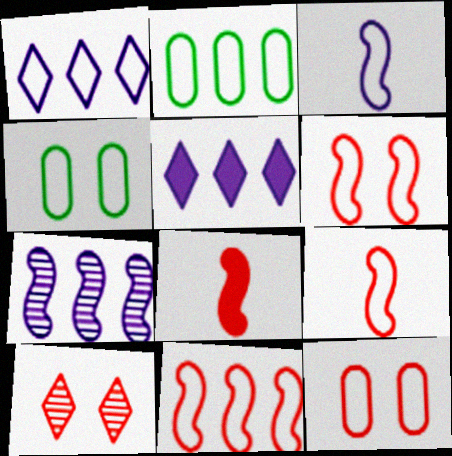[[1, 2, 11], 
[1, 4, 9], 
[6, 9, 11]]